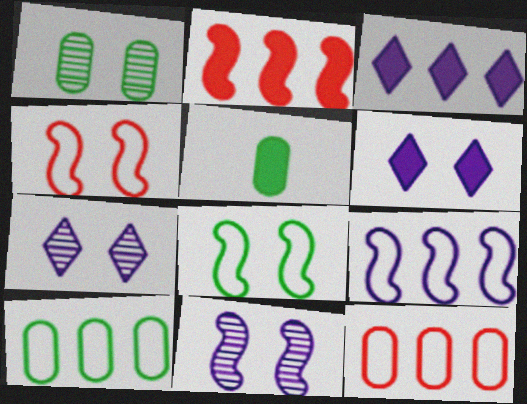[[1, 4, 6], 
[1, 5, 10], 
[2, 5, 6]]